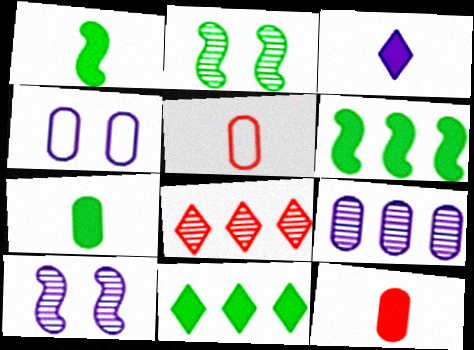[[1, 3, 12], 
[1, 4, 8], 
[5, 10, 11]]